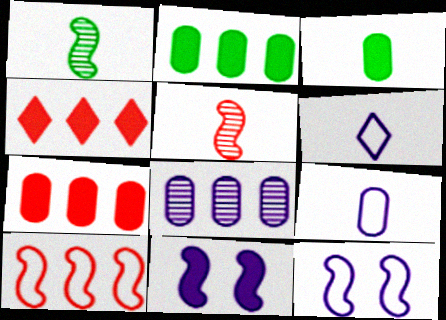[[1, 10, 11], 
[3, 4, 11], 
[3, 5, 6], 
[6, 8, 11]]